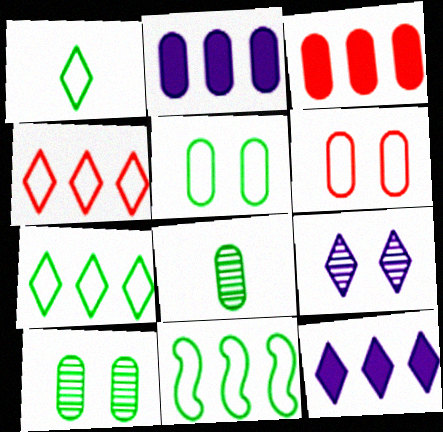[[1, 5, 11], 
[2, 6, 8]]